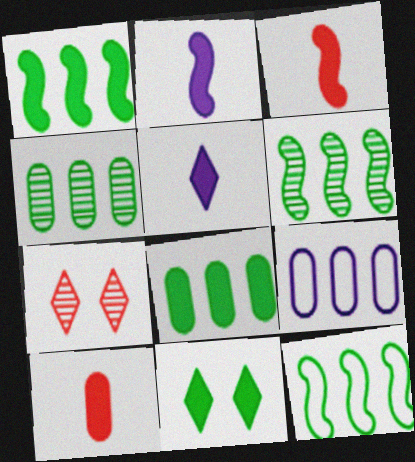[[1, 6, 12]]